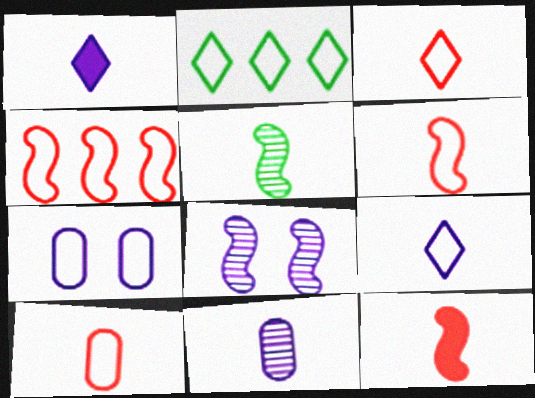[[1, 5, 10], 
[2, 6, 7], 
[3, 6, 10]]